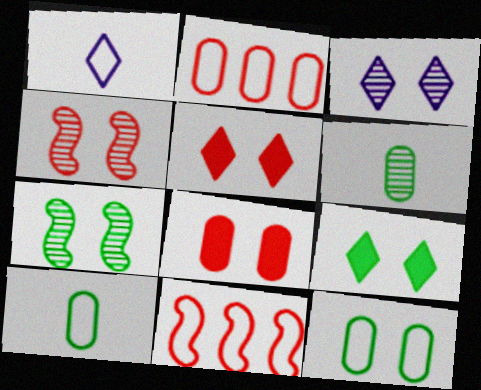[[1, 11, 12], 
[7, 9, 12]]